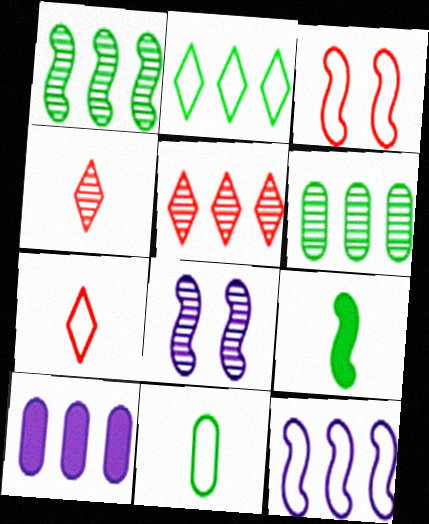[[4, 6, 8]]